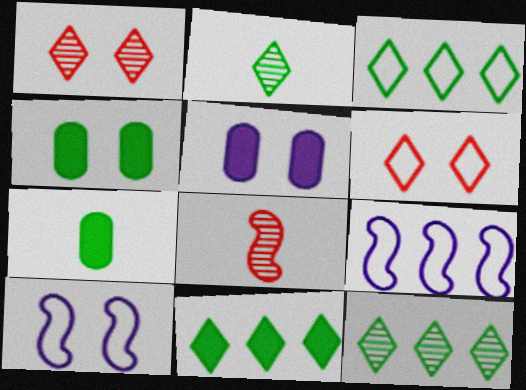[[1, 4, 10], 
[1, 7, 9], 
[3, 5, 8], 
[3, 11, 12]]